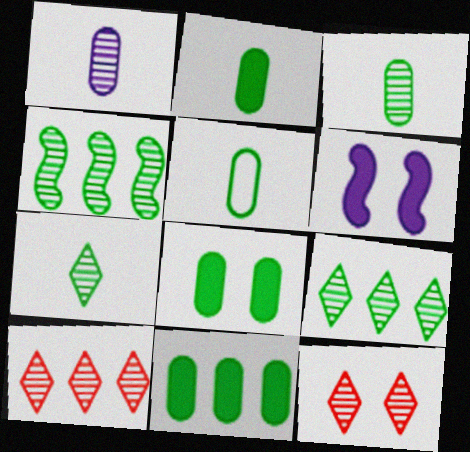[[1, 4, 12], 
[2, 3, 5], 
[2, 8, 11], 
[5, 6, 10]]